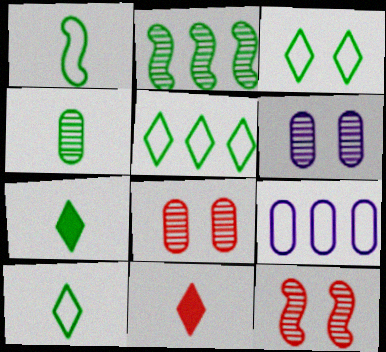[[1, 4, 7], 
[3, 5, 10], 
[7, 9, 12]]